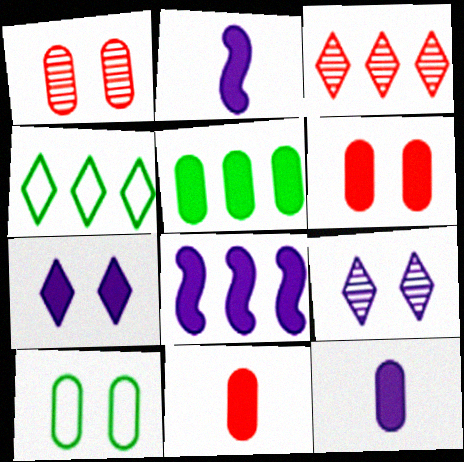[[1, 2, 4], 
[2, 3, 10], 
[5, 6, 12], 
[7, 8, 12]]